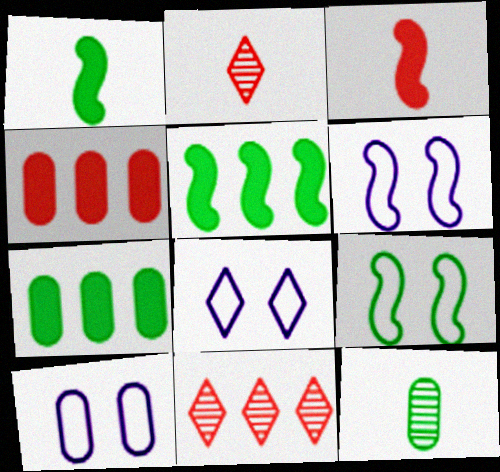[[1, 10, 11], 
[2, 5, 10], 
[2, 6, 7], 
[4, 10, 12], 
[6, 8, 10]]